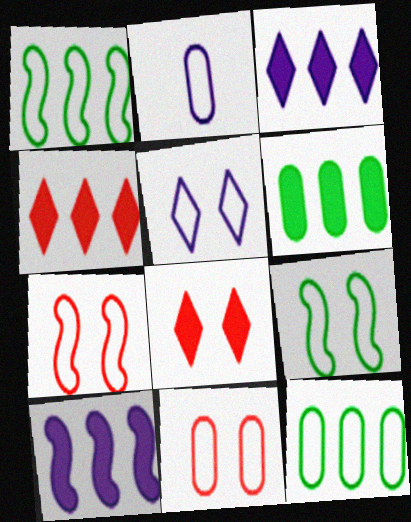[[2, 11, 12], 
[4, 6, 10], 
[5, 9, 11]]